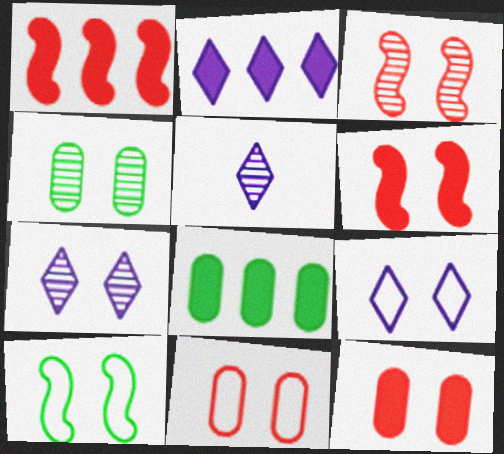[[1, 2, 8], 
[2, 5, 9], 
[3, 4, 7], 
[4, 6, 9], 
[7, 10, 12], 
[9, 10, 11]]